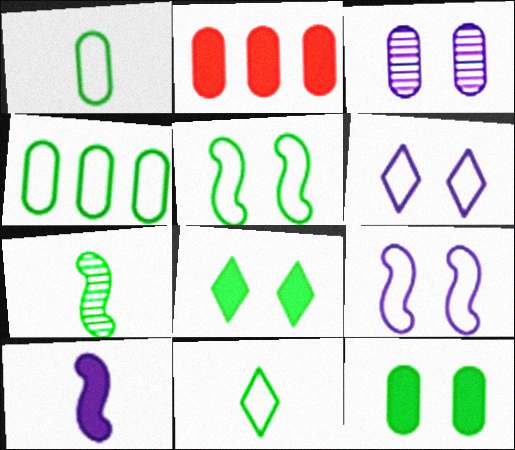[[1, 2, 3], 
[2, 6, 7], 
[2, 8, 10], 
[4, 5, 11], 
[4, 7, 8]]